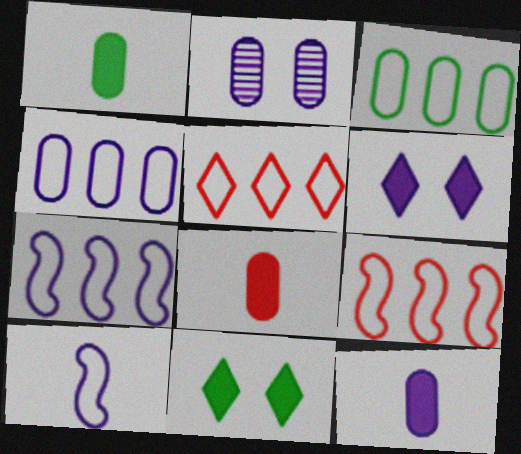[[1, 8, 12], 
[2, 3, 8], 
[2, 4, 12], 
[3, 5, 7]]